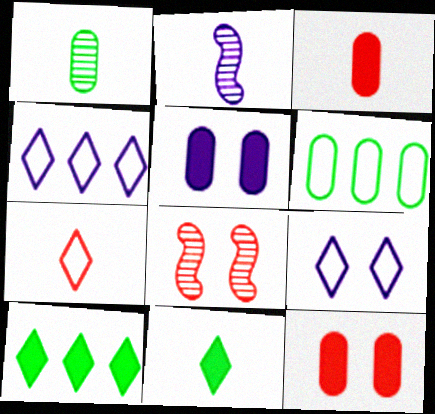[[2, 4, 5]]